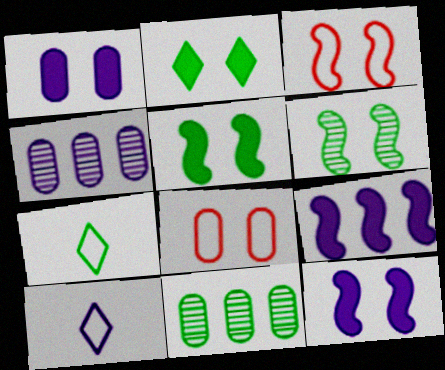[[3, 6, 12], 
[4, 10, 12], 
[5, 7, 11]]